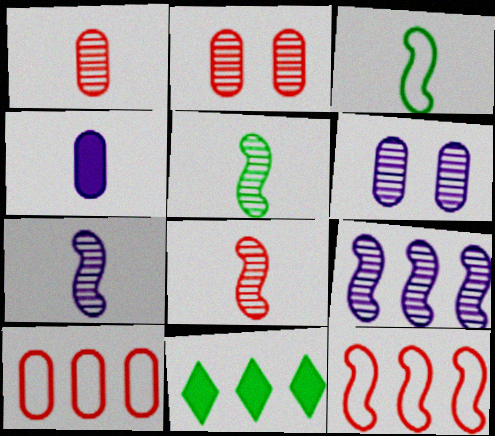[[5, 7, 8], 
[9, 10, 11]]